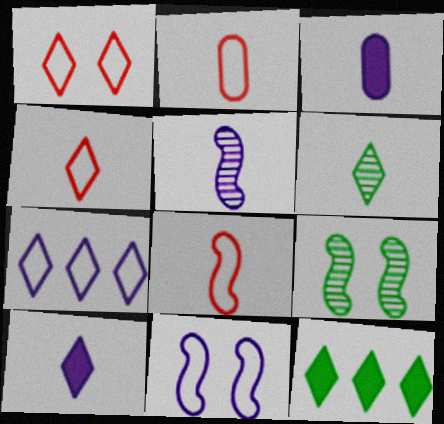[[2, 4, 8], 
[3, 6, 8], 
[4, 6, 10]]